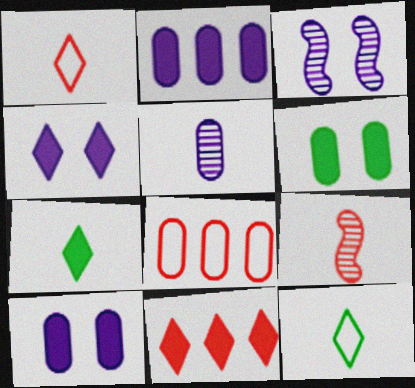[[3, 7, 8], 
[4, 7, 11], 
[5, 6, 8]]